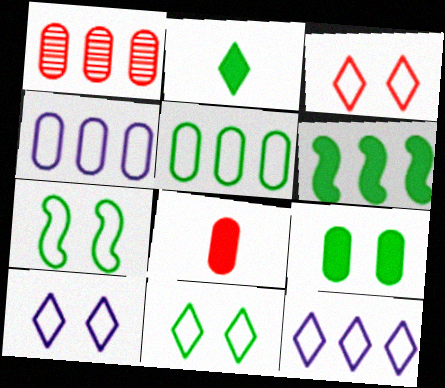[[1, 6, 12], 
[2, 6, 9], 
[3, 10, 11]]